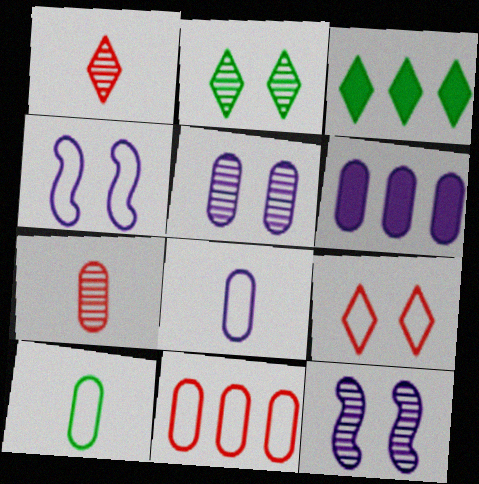[[3, 4, 7], 
[5, 6, 8]]